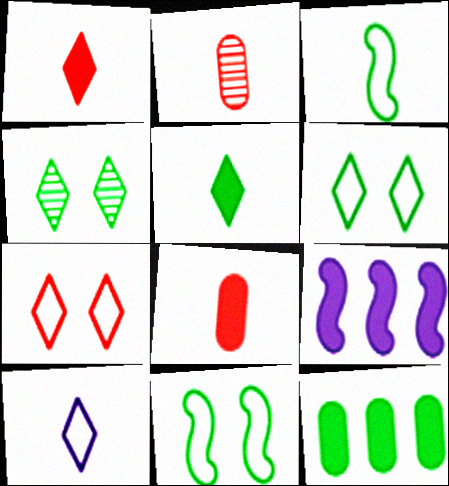[[2, 6, 9], 
[3, 4, 12]]